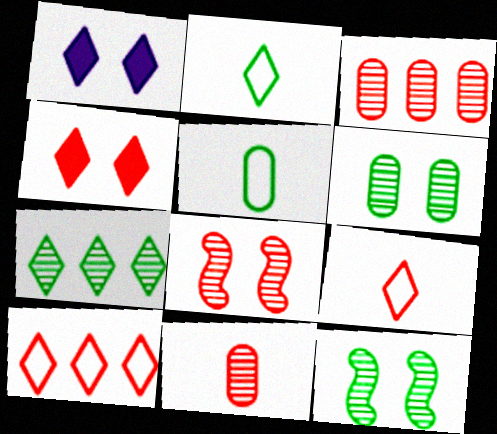[[1, 7, 9]]